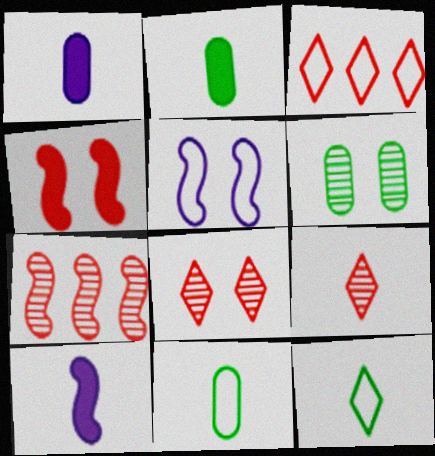[[3, 5, 11], 
[3, 6, 10], 
[9, 10, 11]]